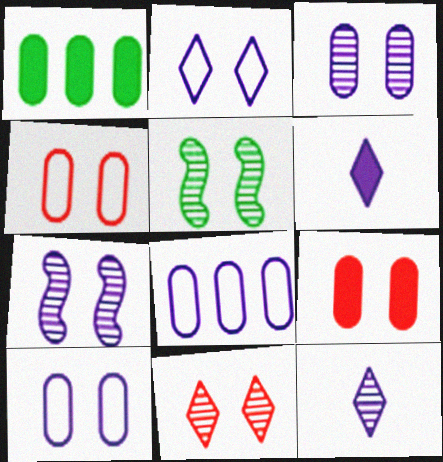[[2, 5, 9], 
[3, 5, 11], 
[6, 7, 8]]